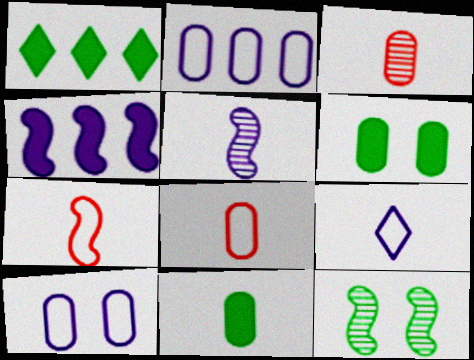[[2, 3, 6], 
[4, 7, 12]]